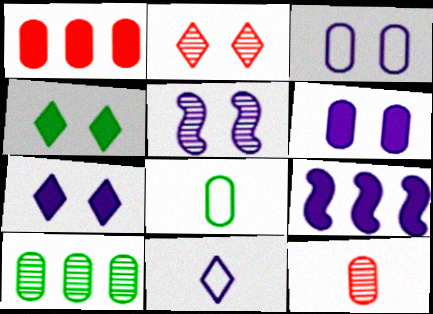[[2, 8, 9], 
[3, 5, 7]]